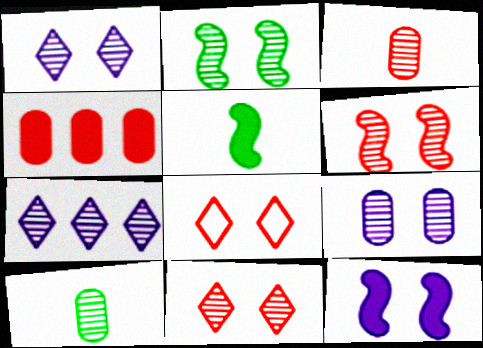[[2, 3, 7], 
[2, 9, 11], 
[6, 7, 10]]